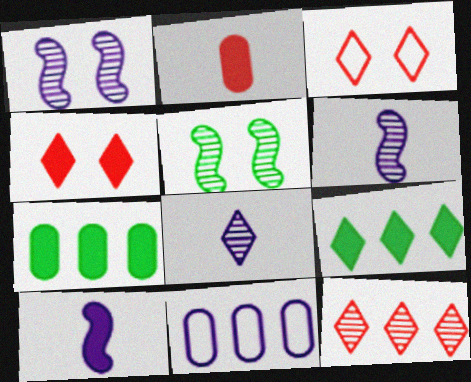[[3, 6, 7], 
[3, 8, 9], 
[4, 7, 10]]